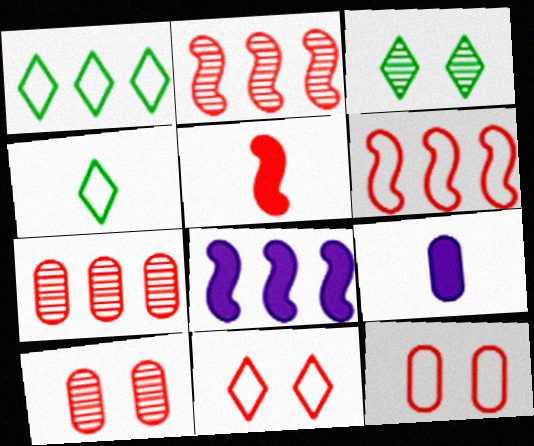[[1, 7, 8], 
[3, 6, 9], 
[4, 8, 10], 
[5, 7, 11]]